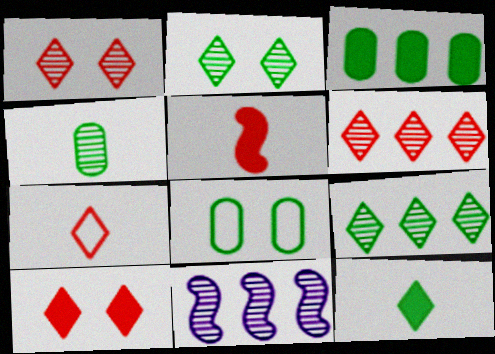[[1, 4, 11], 
[3, 4, 8], 
[6, 7, 10]]